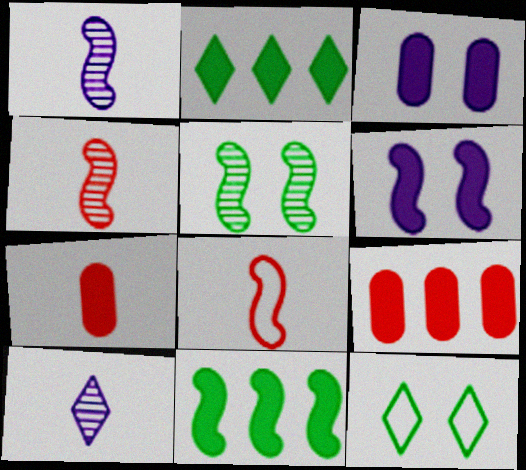[[1, 9, 12], 
[2, 6, 7]]